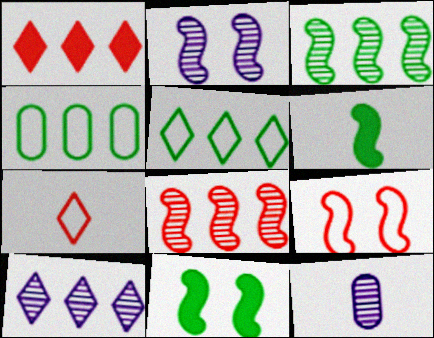[[1, 5, 10], 
[2, 9, 11], 
[2, 10, 12], 
[6, 7, 12]]